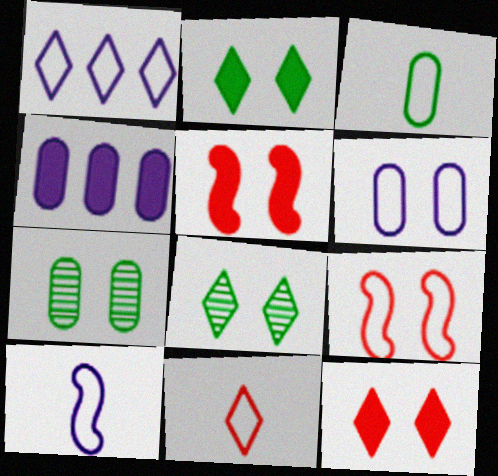[[1, 3, 9], 
[1, 6, 10], 
[3, 10, 11], 
[5, 6, 8]]